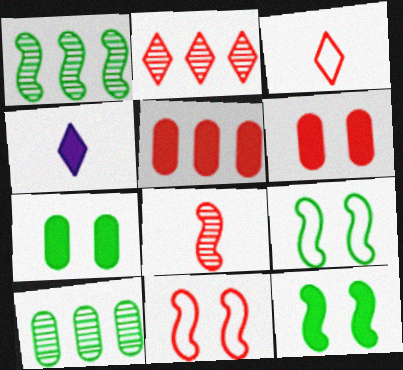[[4, 5, 12], 
[4, 10, 11]]